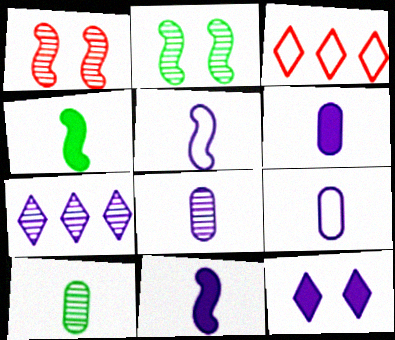[[1, 7, 10], 
[2, 3, 6], 
[6, 8, 9]]